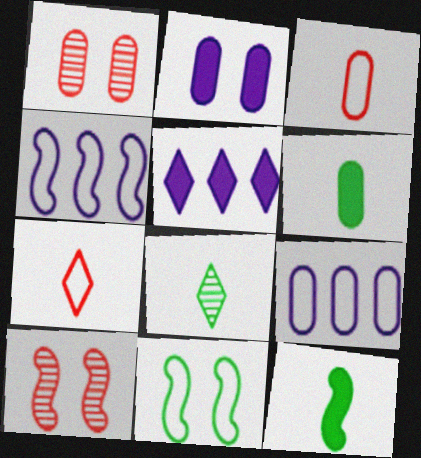[[1, 6, 9], 
[4, 10, 12], 
[7, 9, 11]]